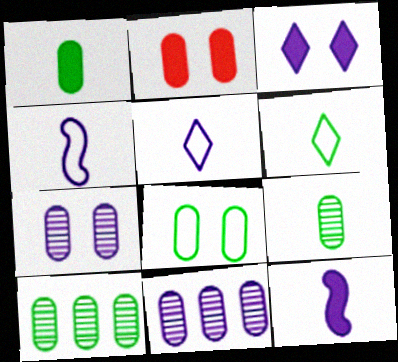[[1, 8, 10], 
[2, 7, 8], 
[3, 4, 11]]